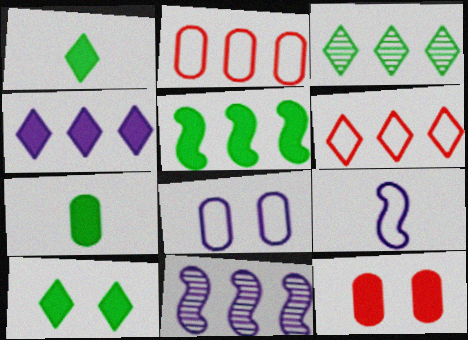[[3, 4, 6], 
[3, 9, 12], 
[5, 7, 10]]